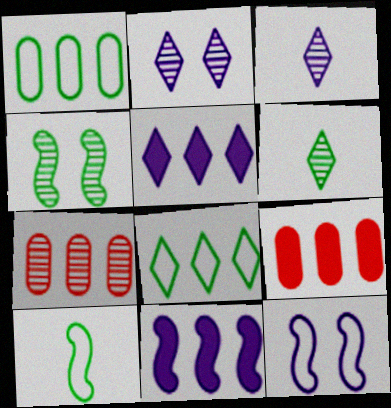[[2, 9, 10], 
[3, 4, 7], 
[6, 9, 12], 
[7, 8, 11]]